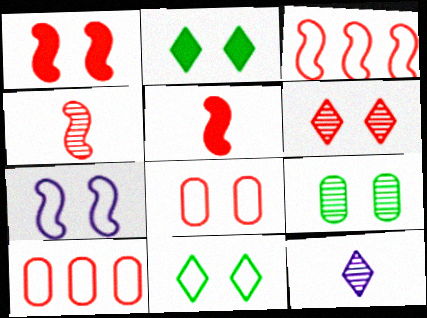[[1, 3, 4], 
[1, 6, 8], 
[5, 6, 10], 
[7, 8, 11]]